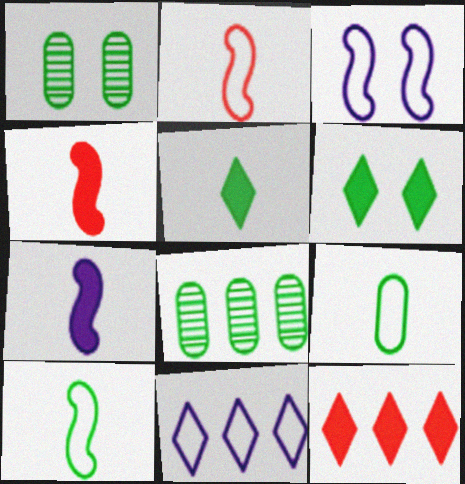[[1, 4, 11], 
[6, 8, 10]]